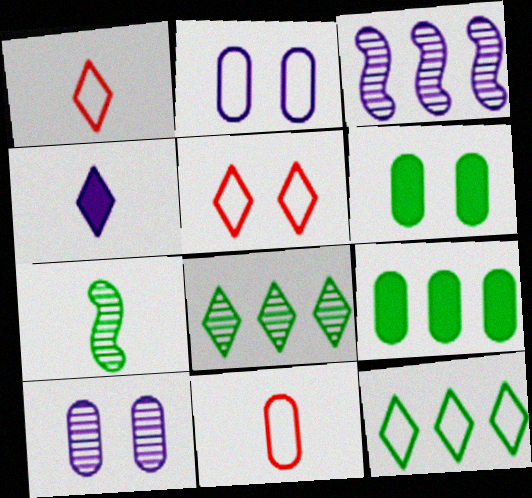[[1, 3, 6], 
[2, 3, 4], 
[4, 5, 8], 
[4, 7, 11], 
[6, 7, 12], 
[9, 10, 11]]